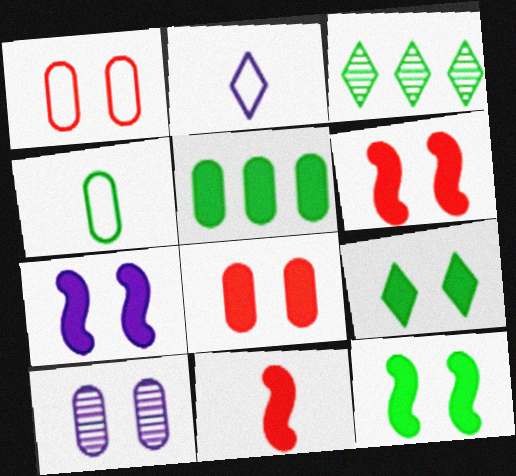[[3, 4, 12], 
[6, 7, 12], 
[7, 8, 9]]